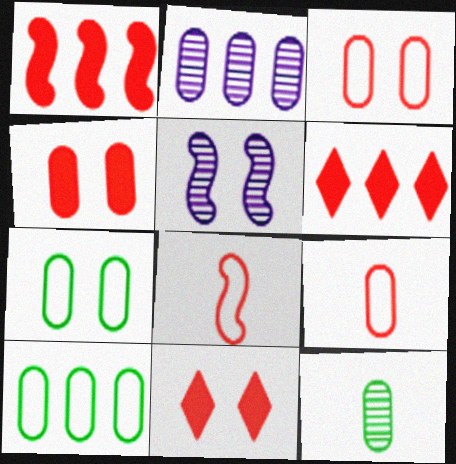[[5, 7, 11]]